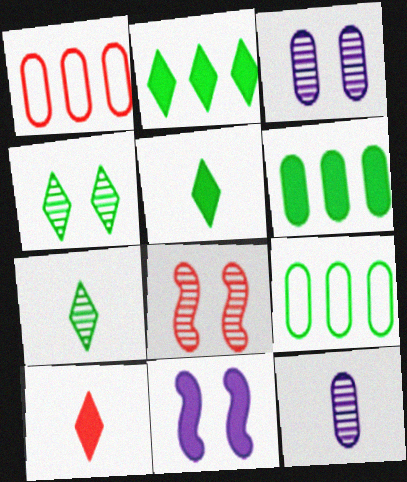[[1, 7, 11], 
[1, 8, 10], 
[3, 4, 8], 
[6, 10, 11]]